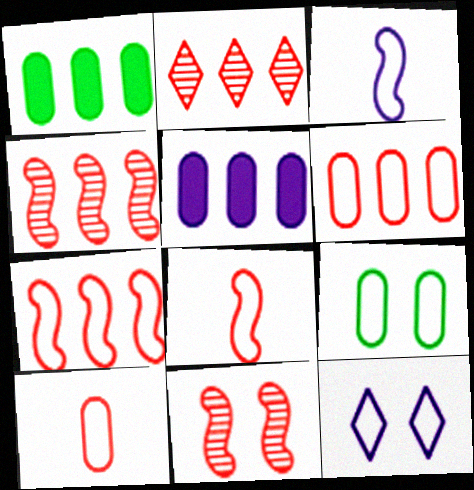[]